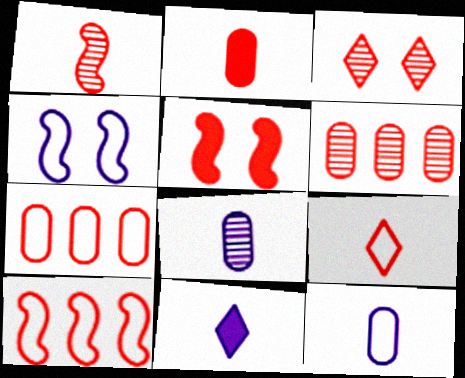[[1, 2, 9], 
[1, 3, 6], 
[1, 5, 10], 
[2, 3, 10], 
[5, 6, 9]]